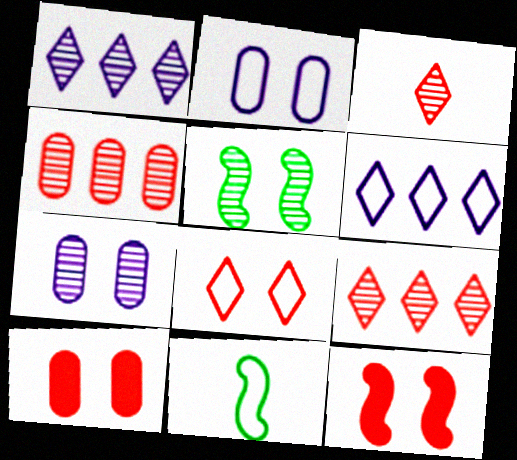[[1, 10, 11]]